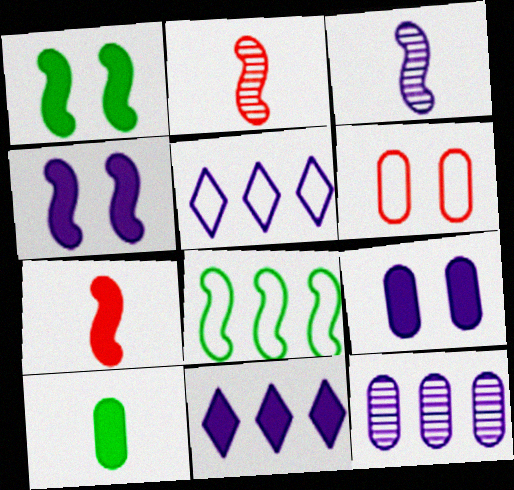[[2, 4, 8], 
[3, 5, 9], 
[6, 10, 12]]